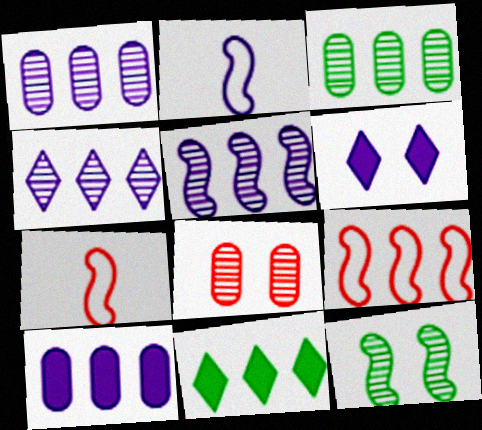[[1, 2, 6], 
[1, 4, 5], 
[1, 9, 11], 
[2, 8, 11], 
[3, 6, 7]]